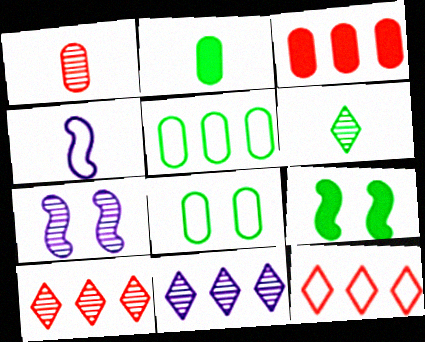[[2, 7, 12], 
[4, 8, 12], 
[5, 6, 9]]